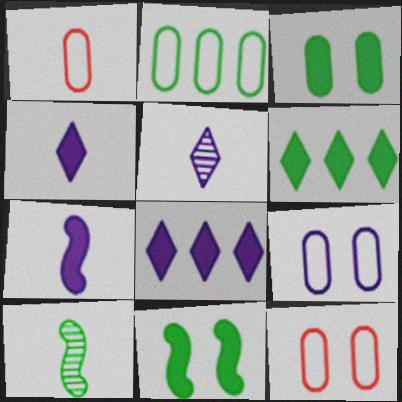[[1, 2, 9], 
[1, 4, 10], 
[8, 10, 12]]